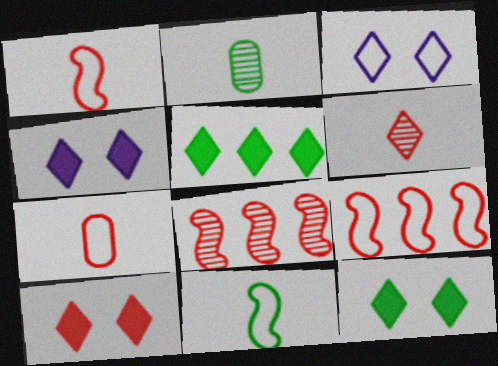[[2, 4, 9], 
[3, 5, 6], 
[4, 10, 12], 
[7, 8, 10]]